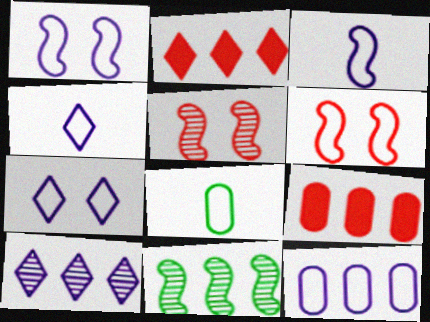[[1, 4, 12], 
[2, 11, 12], 
[3, 7, 12]]